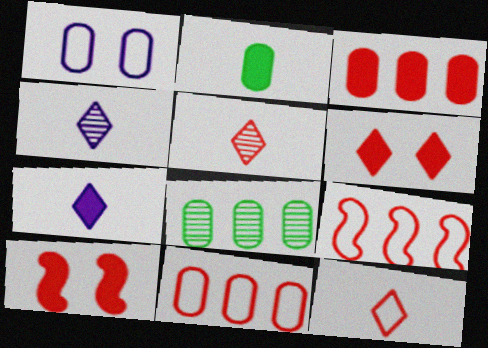[[5, 10, 11]]